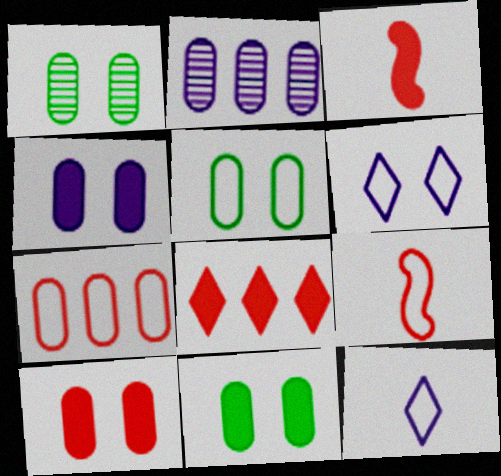[[1, 5, 11], 
[3, 8, 10], 
[4, 10, 11]]